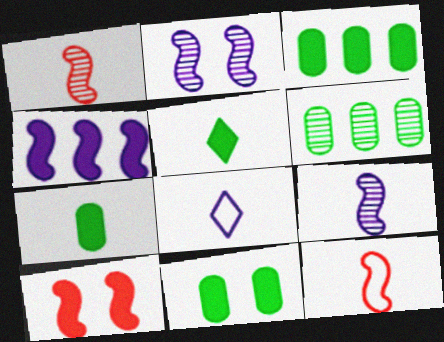[[1, 7, 8], 
[3, 7, 11], 
[6, 8, 10]]